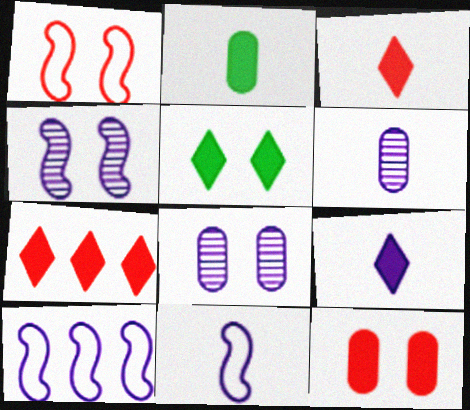[[1, 5, 8], 
[5, 7, 9], 
[6, 9, 11], 
[8, 9, 10]]